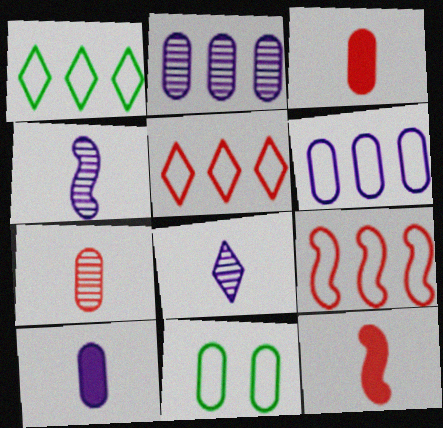[[1, 6, 9], 
[2, 3, 11]]